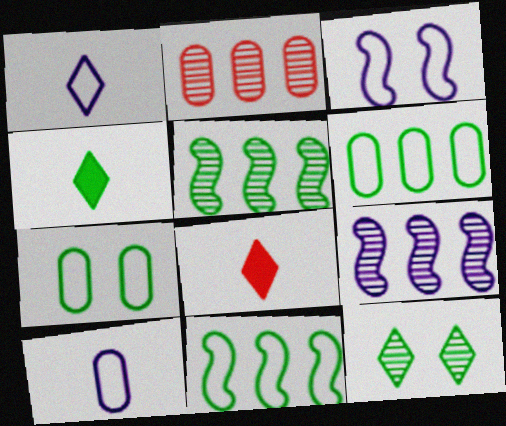[[2, 3, 4], 
[4, 5, 7], 
[7, 8, 9]]